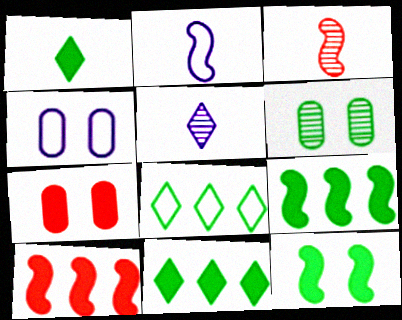[[3, 4, 11], 
[4, 6, 7]]